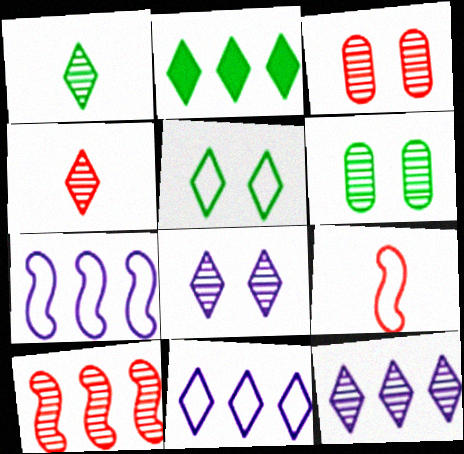[[1, 2, 5], 
[3, 4, 10]]